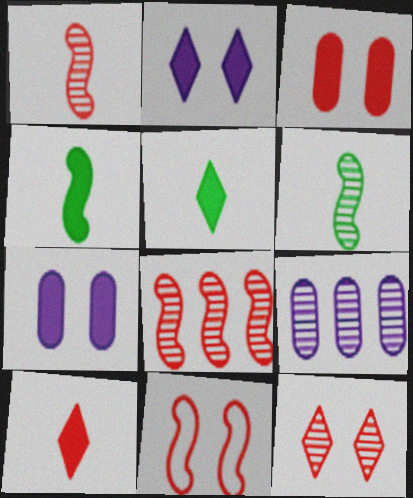[[3, 11, 12], 
[5, 9, 11], 
[6, 9, 12]]